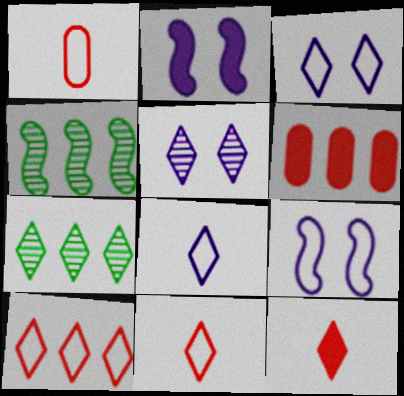[[1, 2, 7], 
[3, 7, 12]]